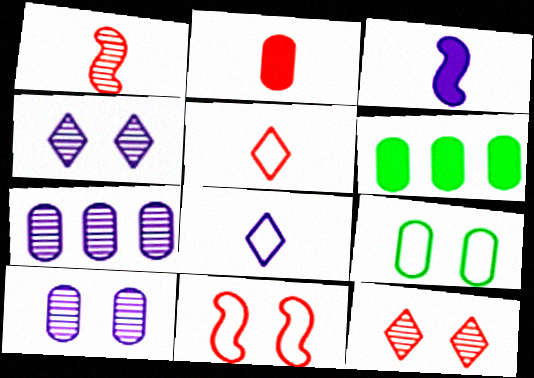[[1, 2, 5], 
[2, 7, 9]]